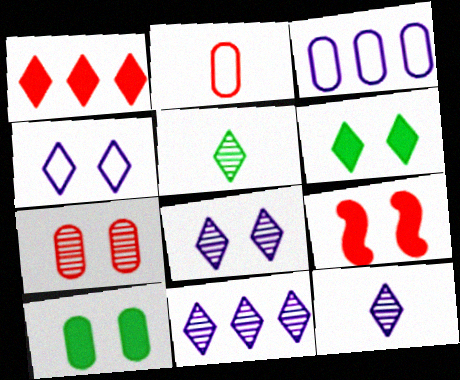[[1, 4, 5], 
[3, 5, 9], 
[8, 11, 12]]